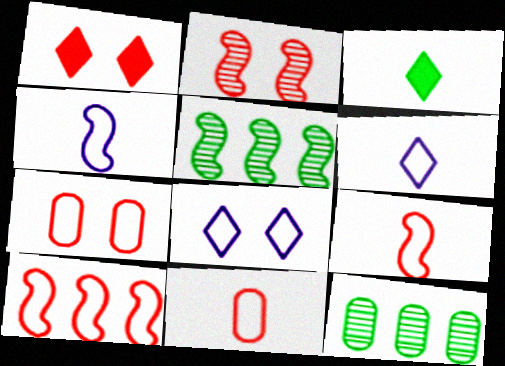[[1, 2, 7], 
[1, 4, 12]]